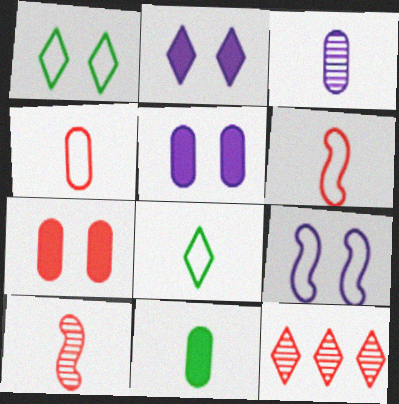[[2, 8, 12], 
[3, 4, 11], 
[6, 7, 12], 
[9, 11, 12]]